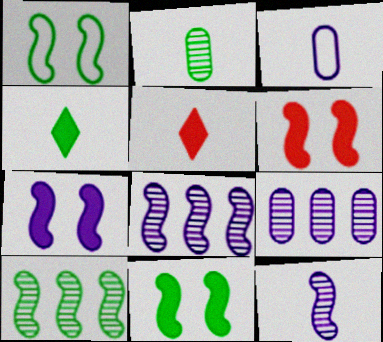[[1, 5, 9], 
[6, 7, 11]]